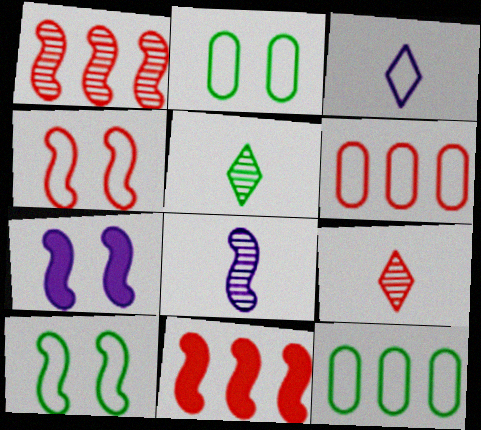[[3, 4, 12], 
[3, 6, 10], 
[5, 6, 7], 
[7, 9, 12], 
[8, 10, 11]]